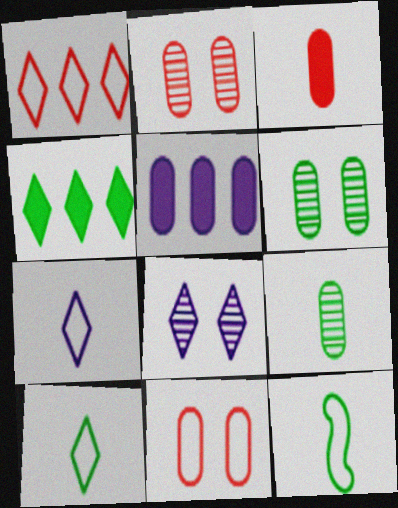[[4, 6, 12], 
[5, 9, 11]]